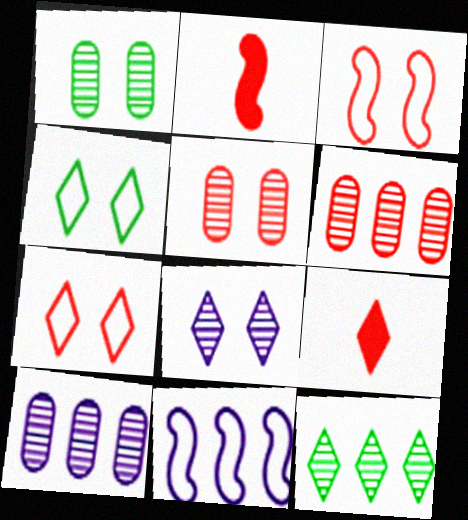[[1, 9, 11], 
[2, 4, 10], 
[2, 6, 7], 
[3, 6, 9]]